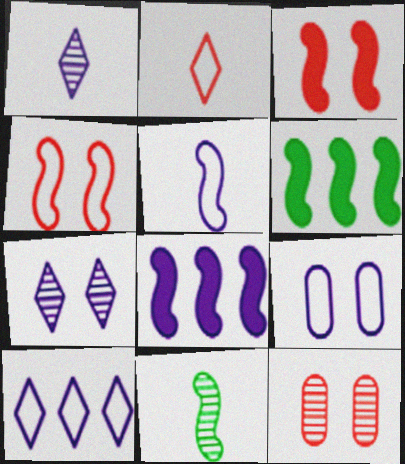[[1, 8, 9], 
[4, 8, 11], 
[5, 9, 10]]